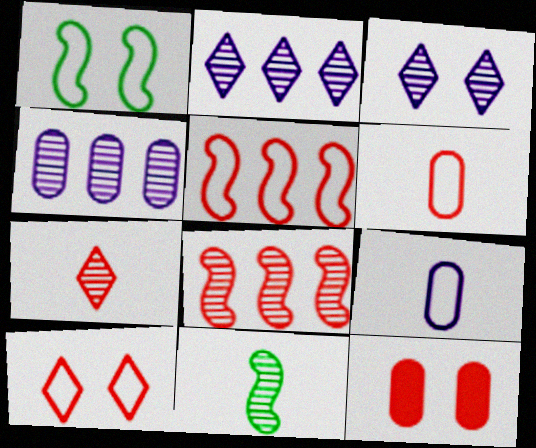[[1, 3, 12], 
[5, 6, 10], 
[5, 7, 12]]